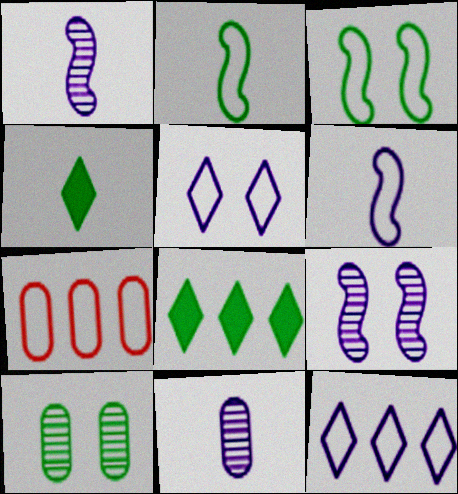[[2, 5, 7], 
[2, 8, 10], 
[4, 7, 9]]